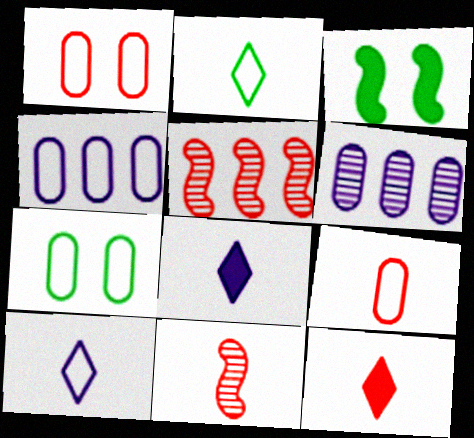[[1, 5, 12], 
[4, 7, 9], 
[5, 7, 8], 
[9, 11, 12]]